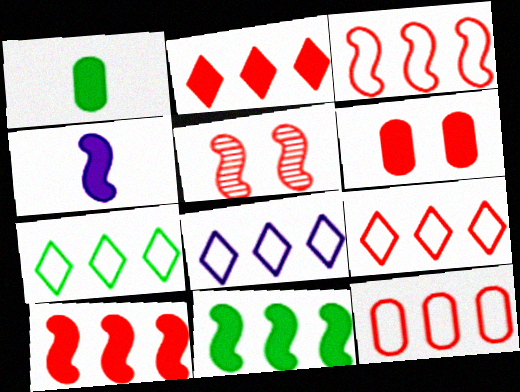[[1, 5, 8], 
[3, 9, 12], 
[7, 8, 9]]